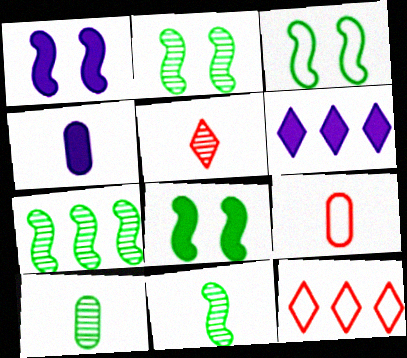[[1, 4, 6], 
[1, 10, 12], 
[2, 3, 8], 
[2, 4, 12], 
[2, 6, 9], 
[2, 7, 11], 
[4, 9, 10]]